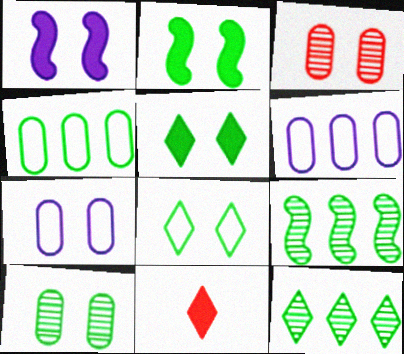[[1, 3, 8], 
[2, 8, 10], 
[7, 9, 11]]